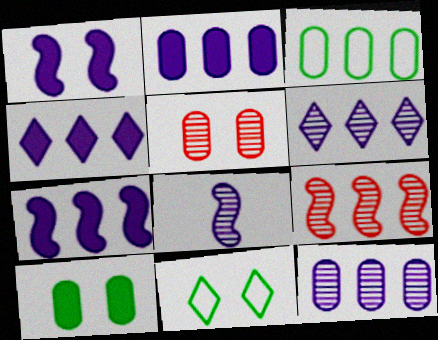[[1, 5, 11], 
[2, 4, 7], 
[3, 4, 9]]